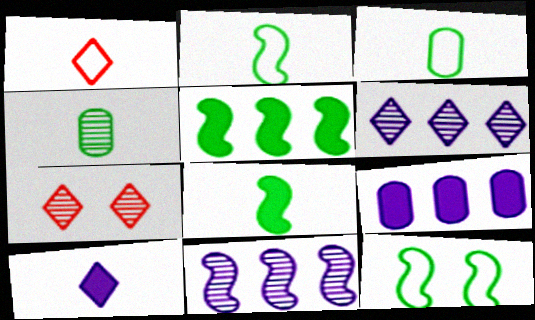[[2, 7, 9], 
[4, 7, 11]]